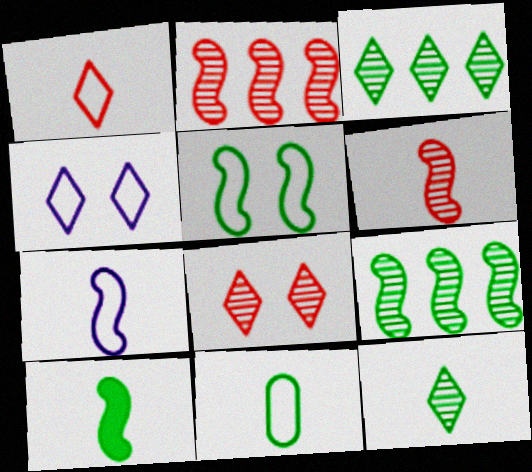[[1, 7, 11], 
[5, 9, 10], 
[6, 7, 10], 
[10, 11, 12]]